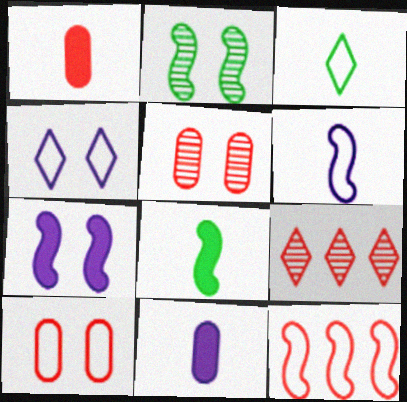[]